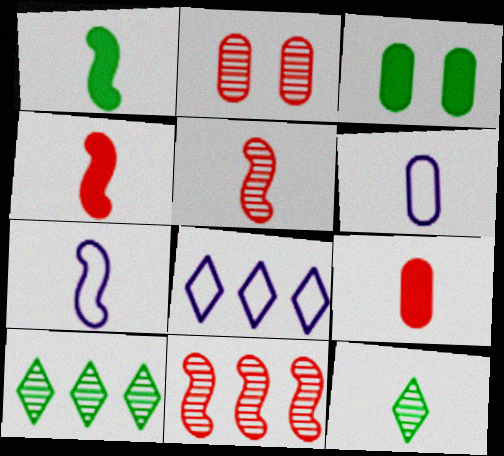[[1, 2, 8], 
[1, 5, 7], 
[3, 5, 8], 
[4, 6, 12], 
[7, 9, 12]]